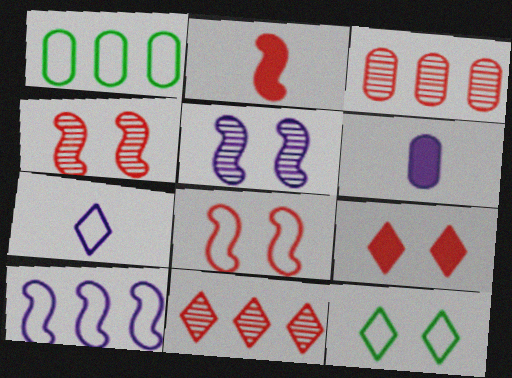[[1, 7, 8]]